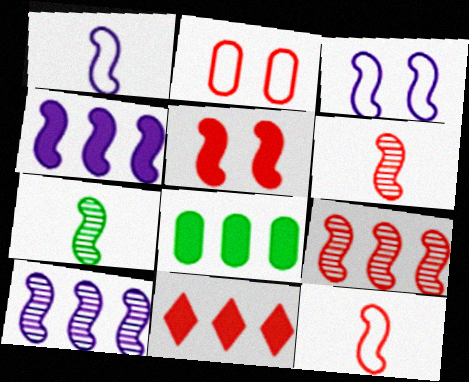[[2, 6, 11], 
[4, 8, 11], 
[5, 9, 12]]